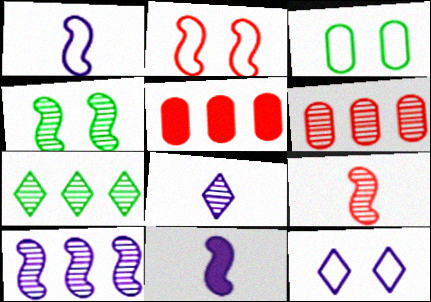[[2, 3, 12], 
[4, 6, 8], 
[4, 9, 10], 
[6, 7, 10]]